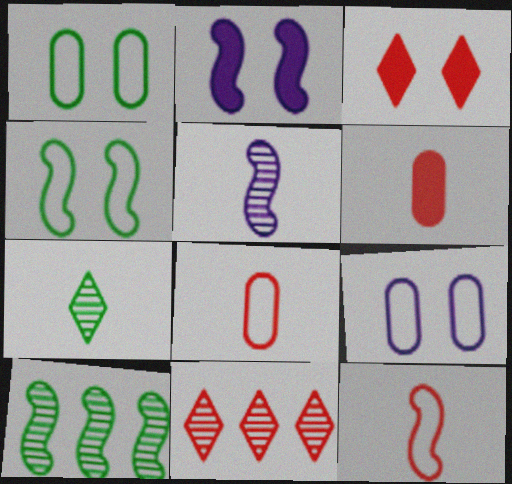[[2, 10, 12]]